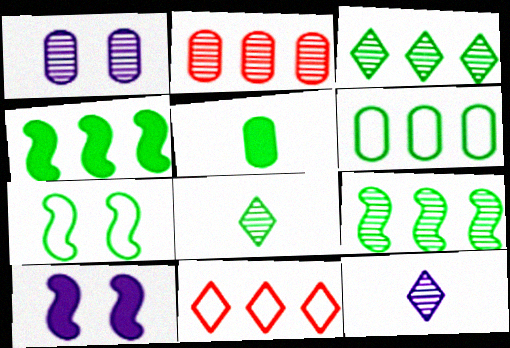[[3, 4, 6], 
[3, 5, 7]]